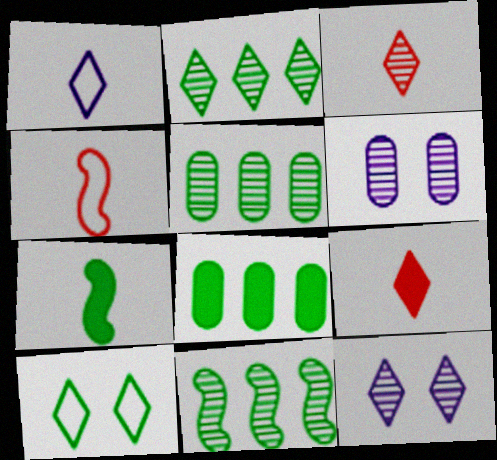[[2, 3, 12], 
[2, 5, 11], 
[3, 6, 11], 
[4, 8, 12], 
[5, 7, 10]]